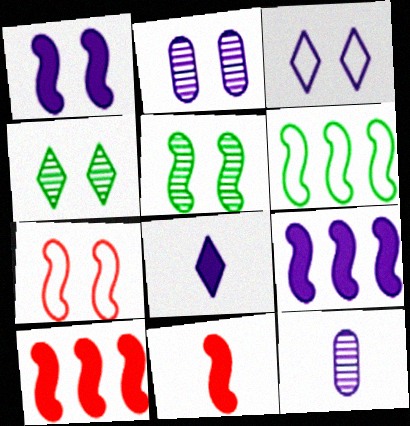[[1, 2, 3], 
[1, 5, 7], 
[3, 9, 12]]